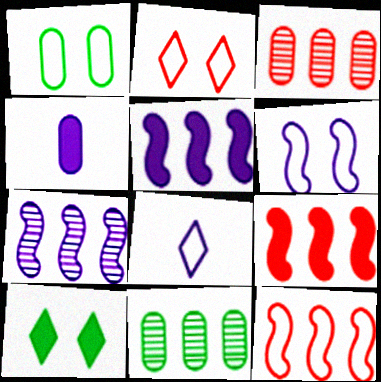[[1, 2, 6], 
[1, 3, 4], 
[1, 8, 12], 
[4, 9, 10]]